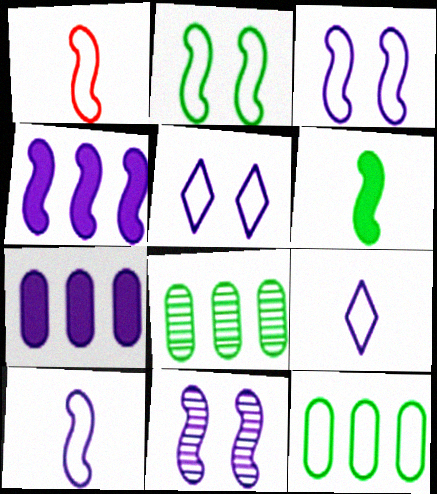[[1, 5, 12], 
[4, 10, 11], 
[7, 9, 11]]